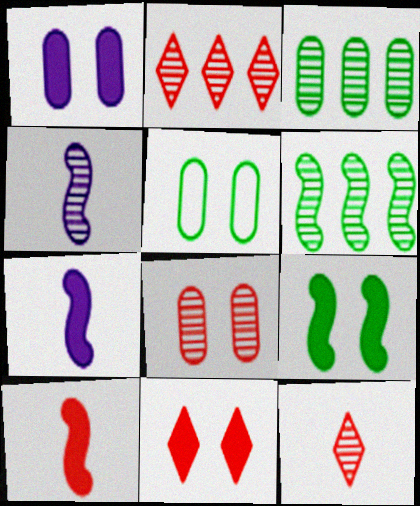[[1, 5, 8], 
[1, 9, 11], 
[2, 5, 7]]